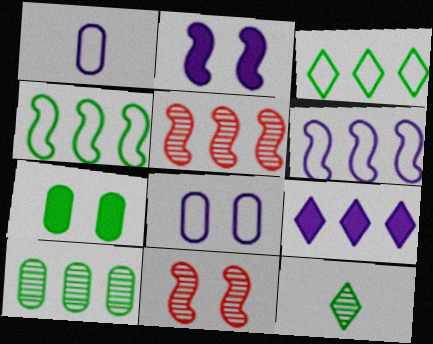[[4, 7, 12]]